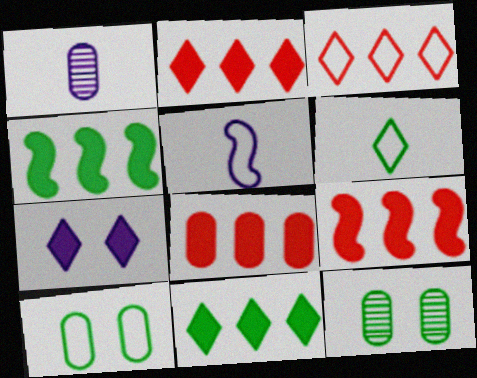[[1, 8, 10], 
[2, 5, 12], 
[2, 8, 9], 
[3, 5, 10], 
[4, 6, 12]]